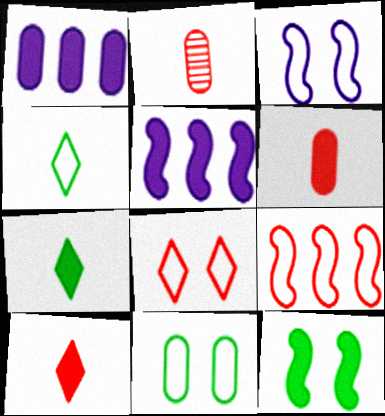[[1, 2, 11], 
[1, 10, 12], 
[3, 8, 11]]